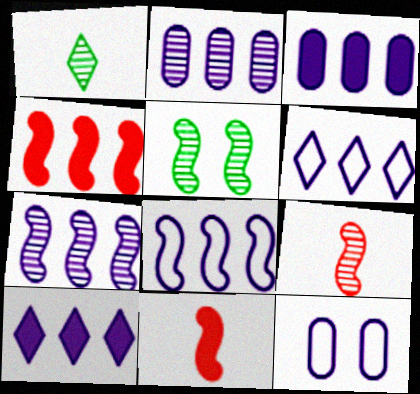[[1, 4, 12], 
[2, 8, 10], 
[3, 6, 7], 
[5, 7, 9], 
[5, 8, 11]]